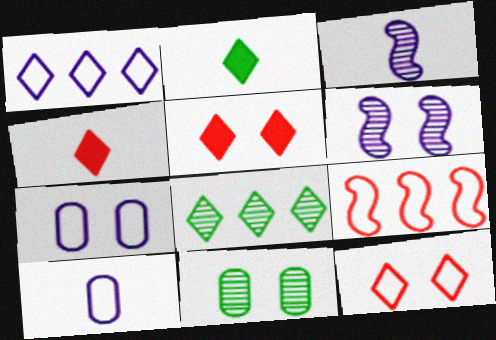[]